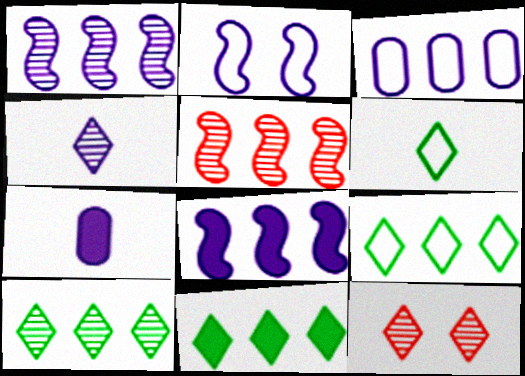[[3, 5, 11], 
[4, 10, 12], 
[9, 10, 11]]